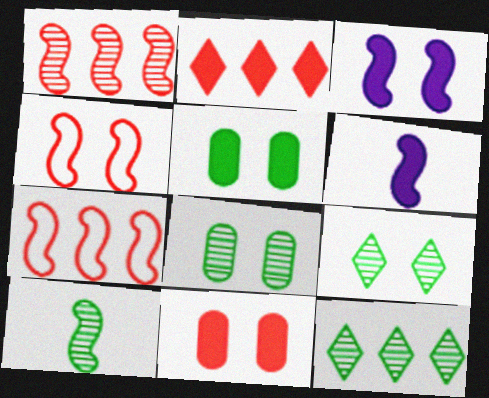[[2, 5, 6], 
[3, 7, 10], 
[8, 10, 12]]